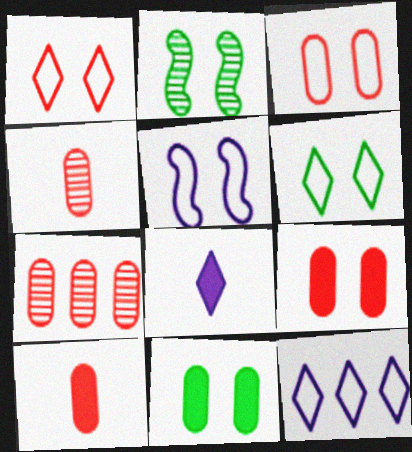[[2, 6, 11], 
[2, 10, 12], 
[3, 5, 6], 
[3, 7, 10]]